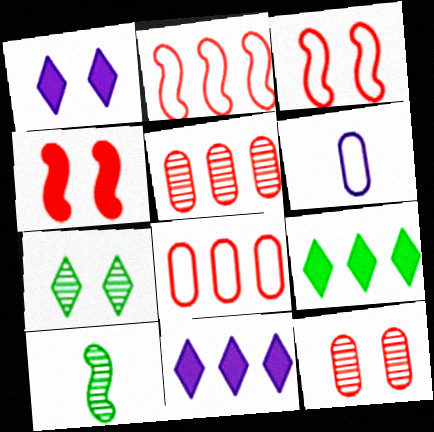[[1, 8, 10]]